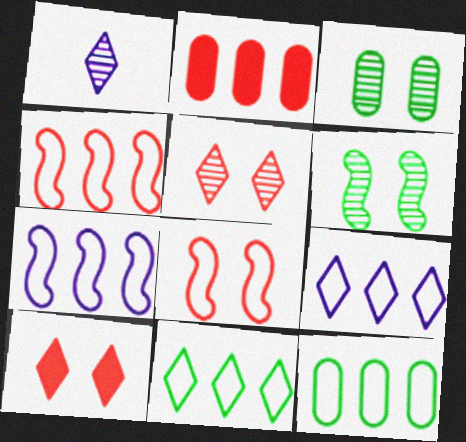[[1, 10, 11], 
[4, 9, 12]]